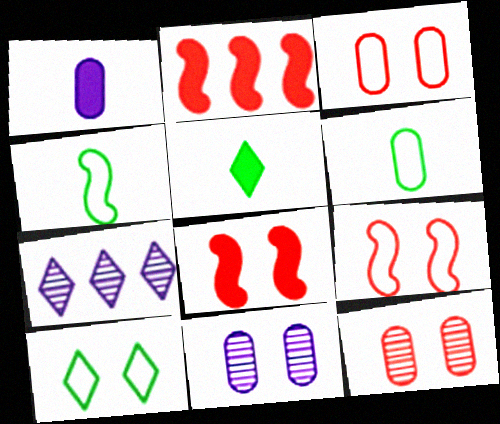[[6, 7, 8], 
[8, 10, 11]]